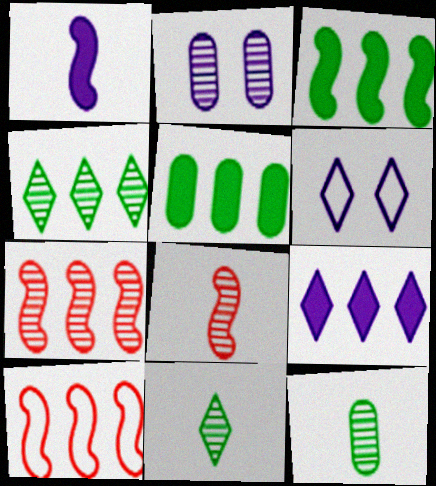[[2, 4, 8], 
[2, 7, 11], 
[5, 6, 8]]